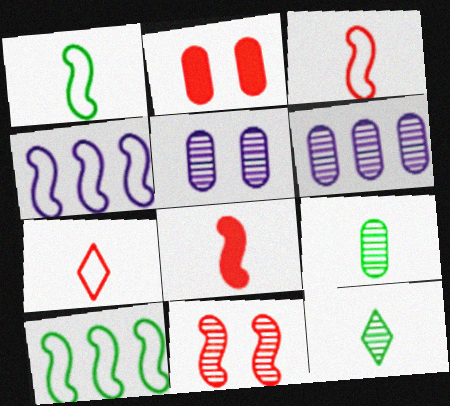[[2, 4, 12], 
[6, 11, 12]]